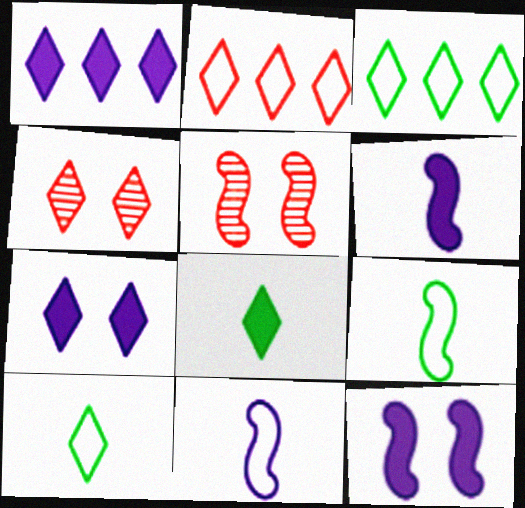[[1, 4, 10]]